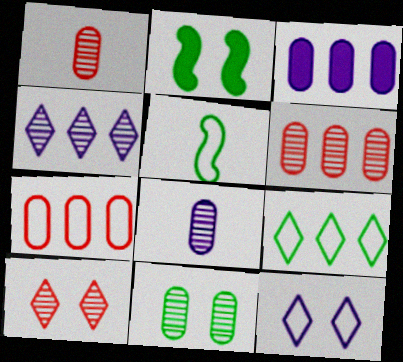[[3, 5, 10], 
[5, 7, 12], 
[6, 8, 11]]